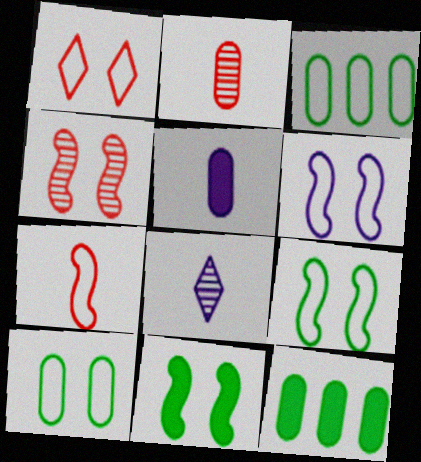[[1, 6, 10], 
[4, 6, 11]]